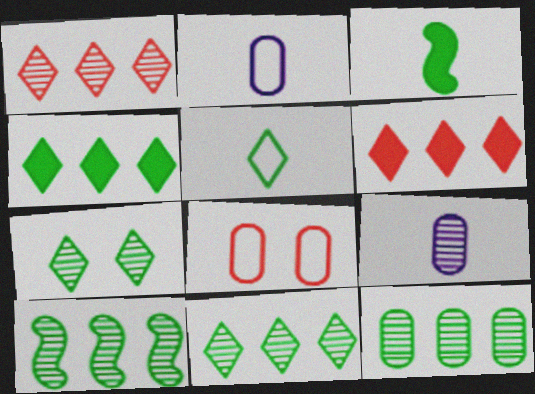[[4, 5, 7], 
[10, 11, 12]]